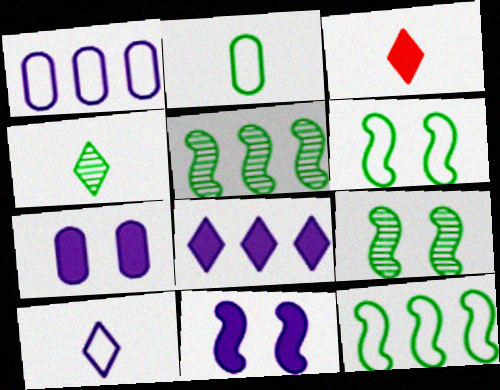[[1, 3, 9], 
[3, 4, 10]]